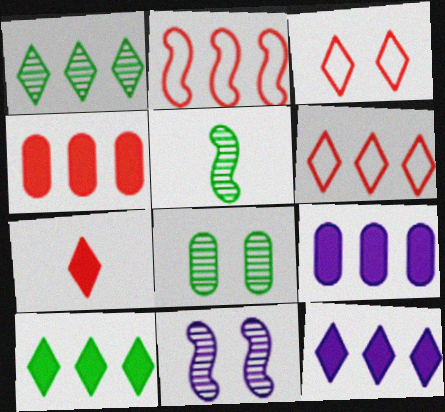[[1, 2, 9], 
[1, 5, 8], 
[1, 6, 12], 
[3, 5, 9]]